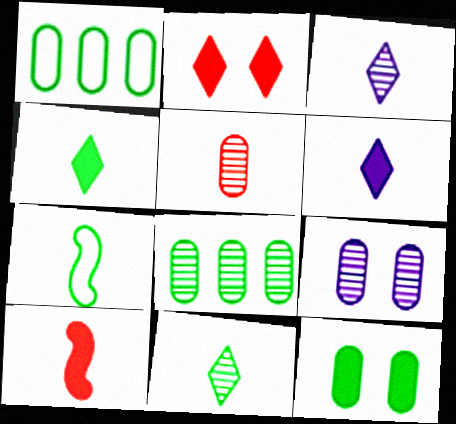[[5, 6, 7], 
[5, 8, 9]]